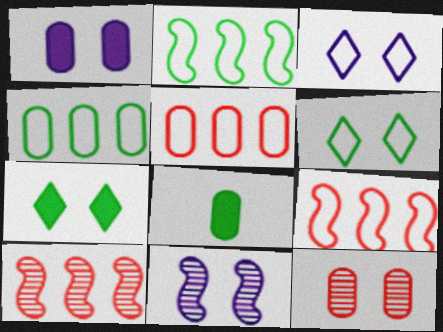[[1, 3, 11], 
[3, 8, 10]]